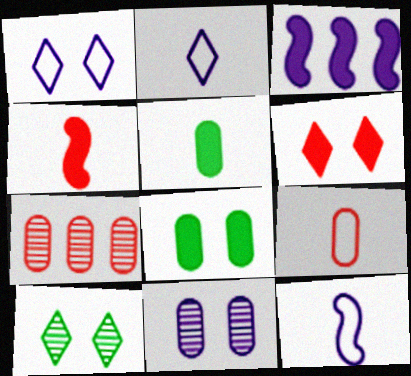[[1, 6, 10], 
[2, 3, 11], 
[3, 5, 6], 
[3, 9, 10]]